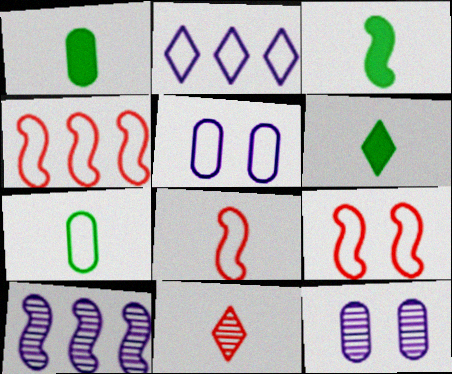[[1, 3, 6], 
[2, 7, 9], 
[3, 9, 10], 
[4, 6, 12], 
[4, 8, 9]]